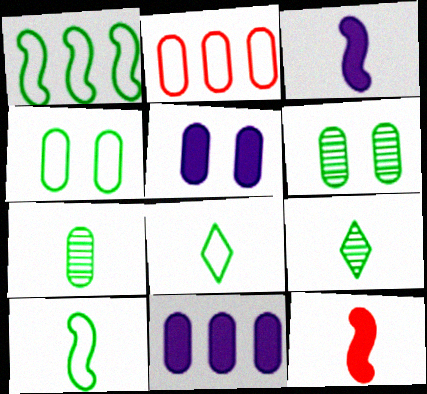[[1, 4, 8], 
[2, 5, 7]]